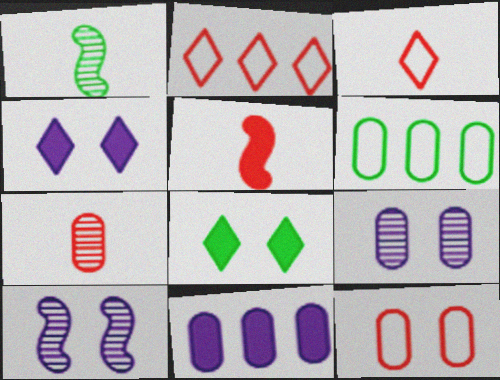[[1, 6, 8], 
[3, 5, 7], 
[5, 8, 11], 
[8, 10, 12]]